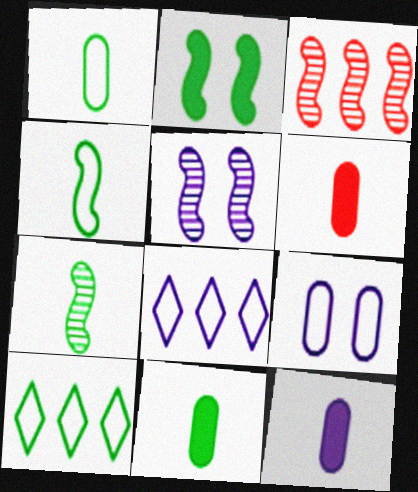[[3, 5, 7], 
[5, 6, 10], 
[5, 8, 12], 
[6, 11, 12]]